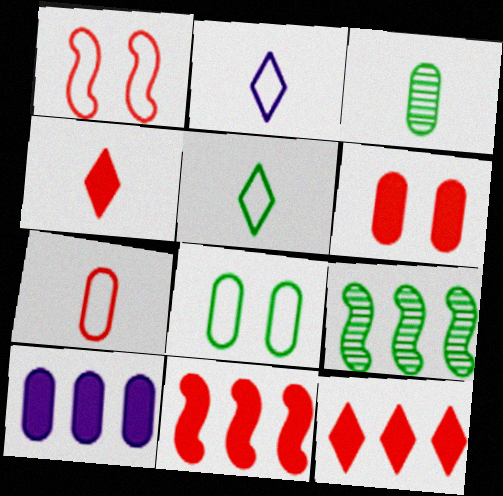[[2, 6, 9], 
[4, 6, 11]]